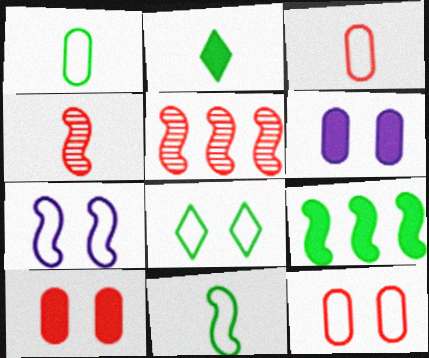[[4, 7, 9], 
[7, 8, 12]]